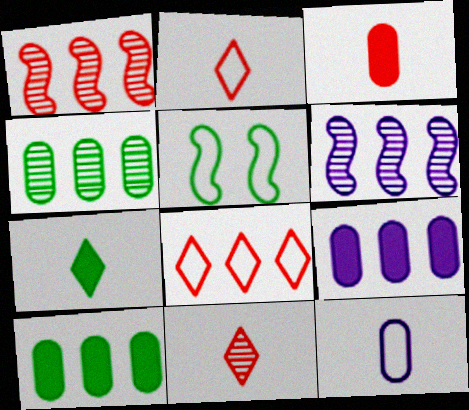[[4, 5, 7], 
[5, 8, 12], 
[5, 9, 11], 
[6, 8, 10]]